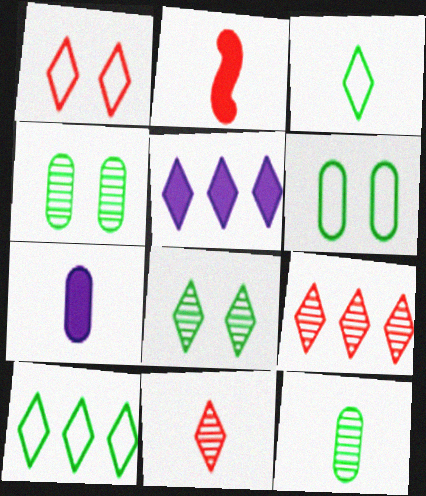[[5, 9, 10]]